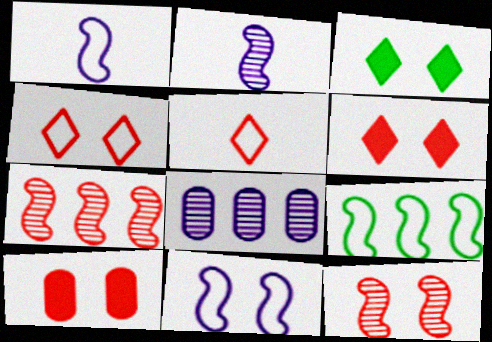[[4, 10, 12], 
[5, 7, 10]]